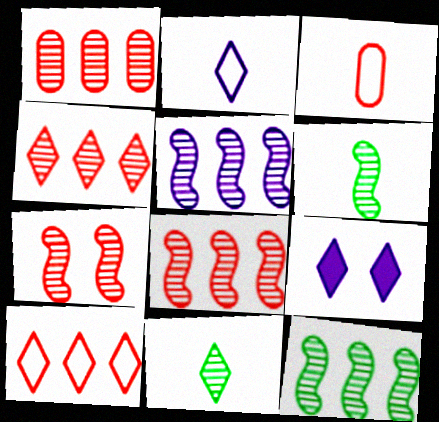[[1, 4, 8], 
[3, 9, 12], 
[5, 6, 7], 
[5, 8, 12], 
[9, 10, 11]]